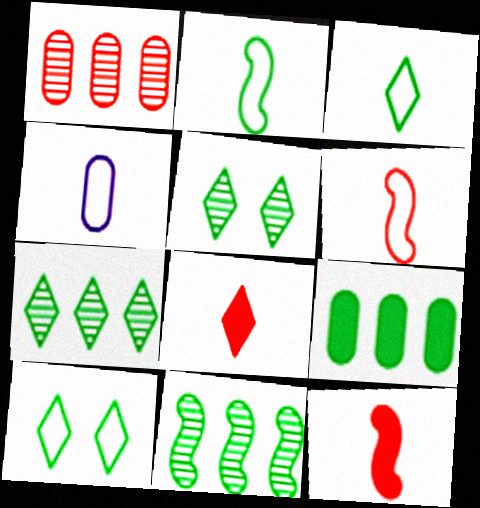[[2, 5, 9], 
[3, 4, 6]]